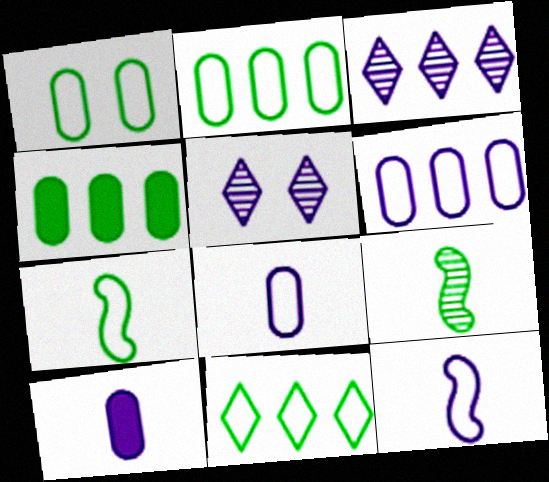[[1, 7, 11]]